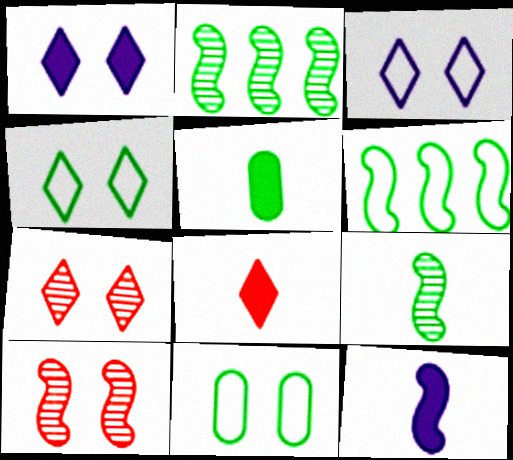[[1, 4, 7], 
[1, 10, 11], 
[2, 4, 5], 
[5, 8, 12], 
[6, 10, 12]]